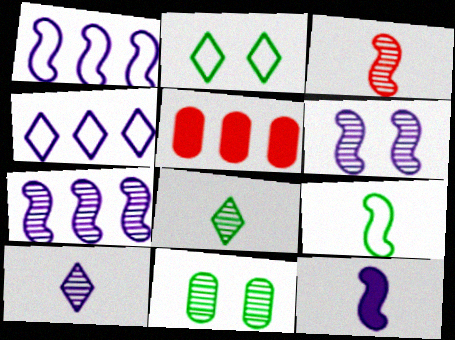[[1, 6, 12], 
[3, 9, 12]]